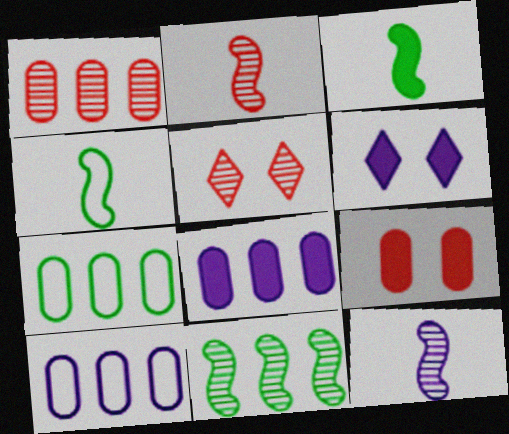[[1, 2, 5], 
[1, 4, 6], 
[1, 7, 8], 
[2, 6, 7], 
[3, 5, 10], 
[4, 5, 8], 
[6, 10, 12]]